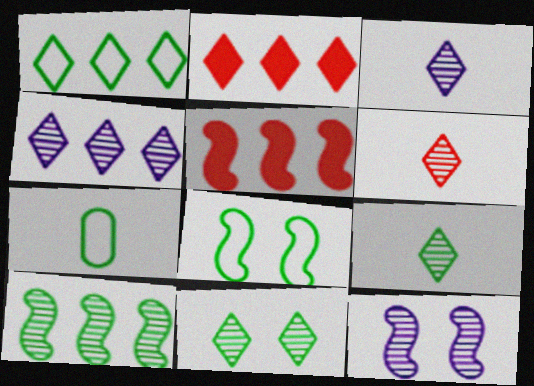[[1, 2, 4], 
[1, 7, 8], 
[2, 7, 12], 
[3, 6, 9], 
[4, 6, 11]]